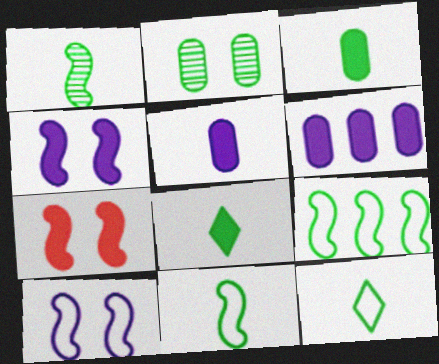[[1, 3, 12], 
[2, 8, 9], 
[6, 7, 8]]